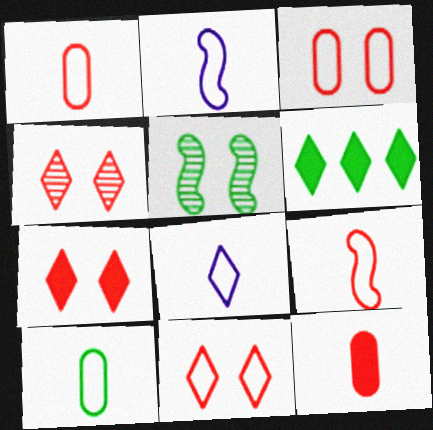[[4, 6, 8], 
[4, 7, 11], 
[5, 6, 10], 
[8, 9, 10]]